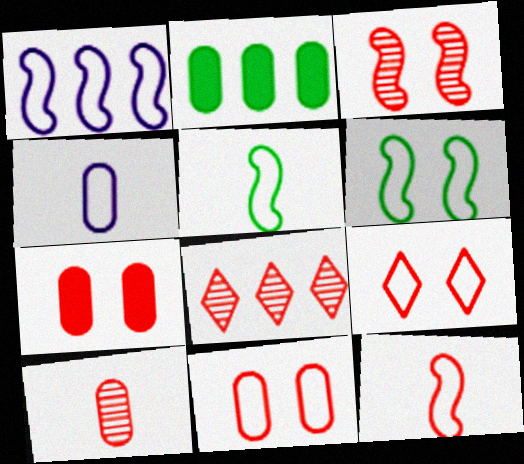[[1, 2, 8], 
[1, 6, 12], 
[3, 7, 9], 
[3, 8, 10], 
[7, 8, 12]]